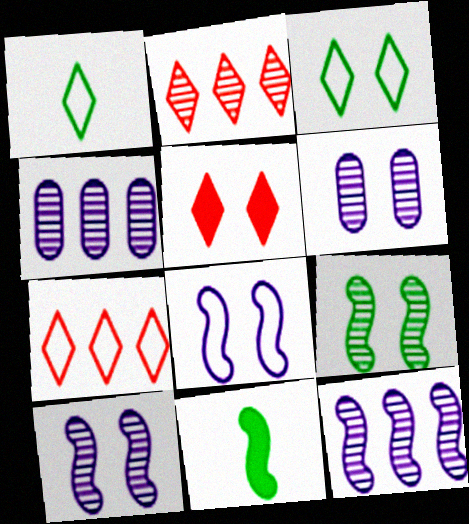[[6, 7, 11]]